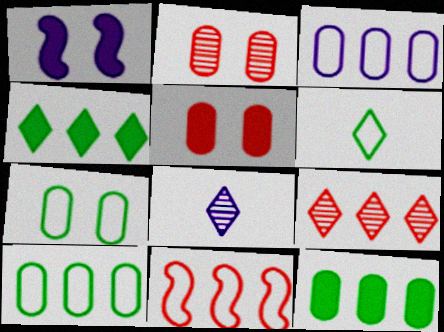[[1, 3, 8]]